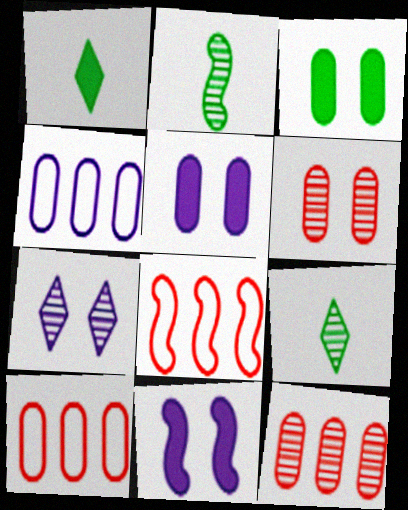[[2, 7, 12], 
[2, 8, 11], 
[5, 8, 9], 
[9, 10, 11]]